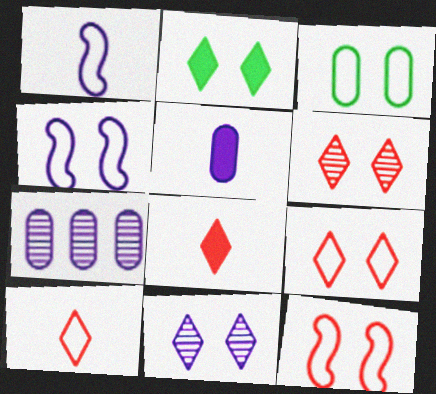[[2, 9, 11], 
[3, 4, 9]]